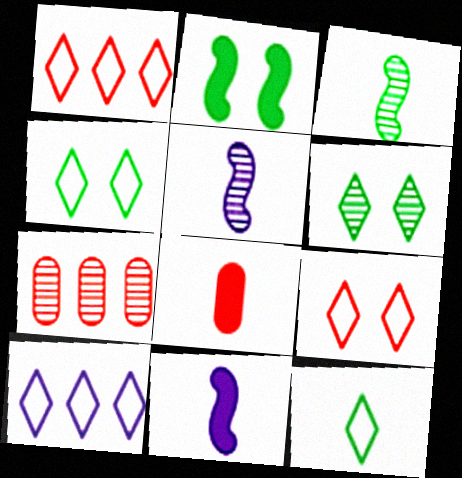[[4, 7, 11], 
[5, 6, 7], 
[5, 8, 12], 
[9, 10, 12]]